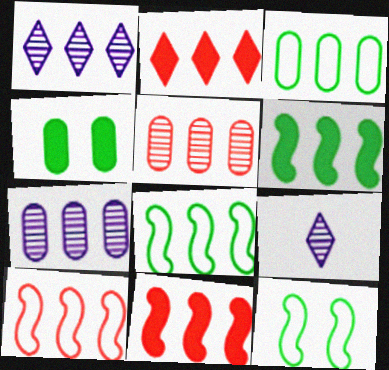[[1, 3, 11], 
[2, 5, 10], 
[2, 7, 8], 
[4, 9, 10]]